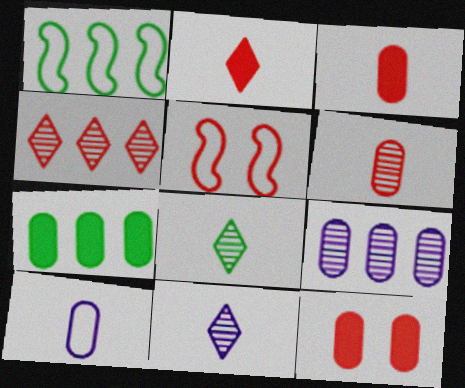[[1, 11, 12], 
[3, 4, 5], 
[5, 7, 11]]